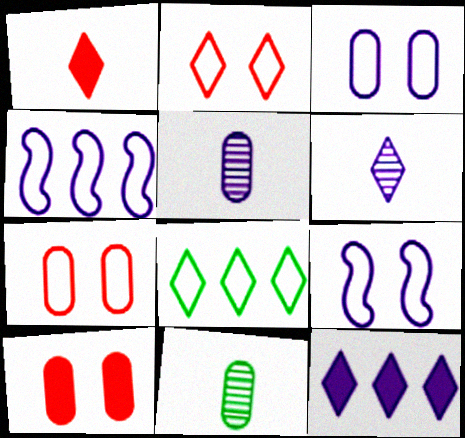[[5, 9, 12]]